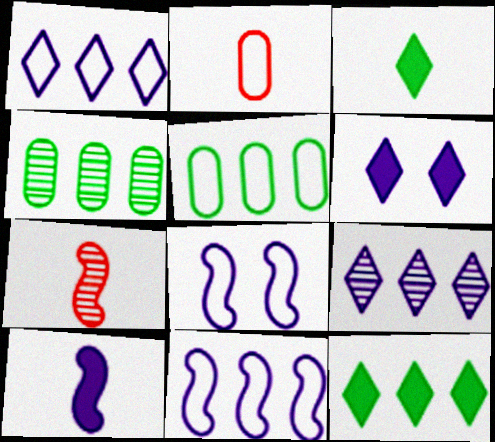[[5, 6, 7]]